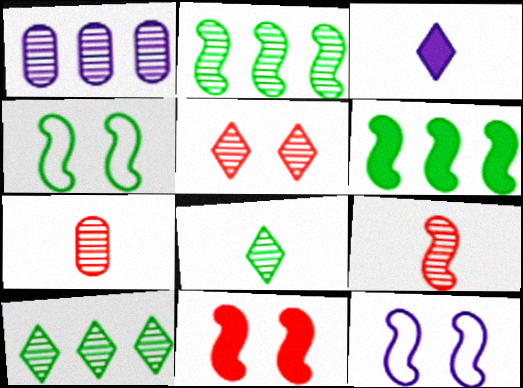[[1, 3, 12], 
[6, 9, 12]]